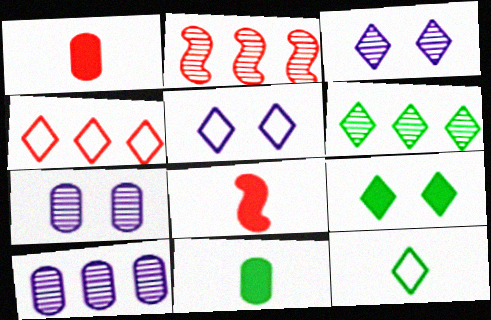[[2, 5, 11], 
[2, 6, 10], 
[4, 5, 12], 
[6, 9, 12]]